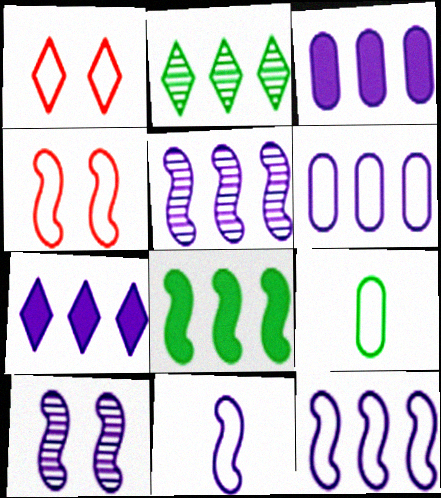[[1, 9, 12], 
[5, 6, 7]]